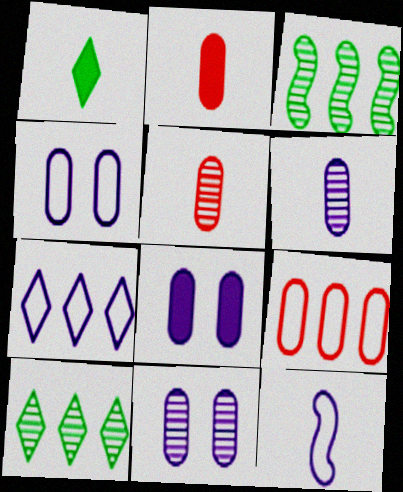[[1, 5, 12], 
[4, 7, 12], 
[4, 8, 11]]